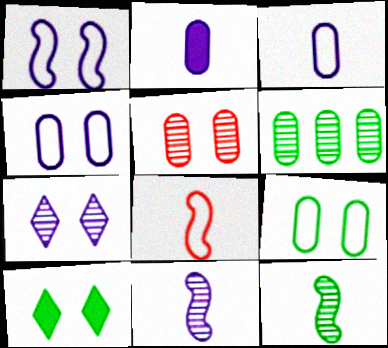[[1, 5, 10]]